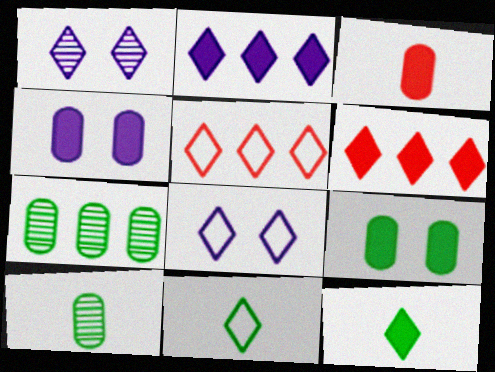[[1, 5, 12], 
[1, 6, 11], 
[5, 8, 11]]